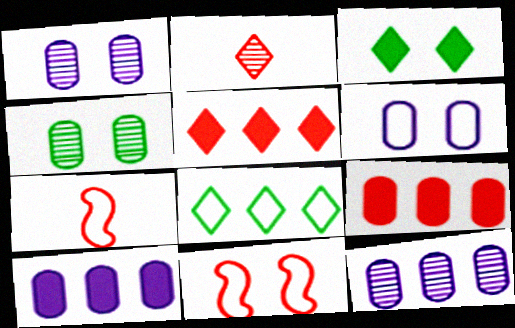[[1, 3, 11], 
[2, 9, 11], 
[3, 7, 12], 
[6, 7, 8]]